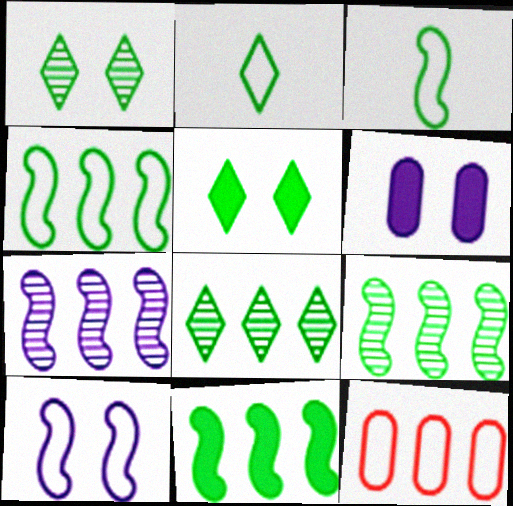[[2, 5, 8], 
[2, 10, 12], 
[4, 9, 11]]